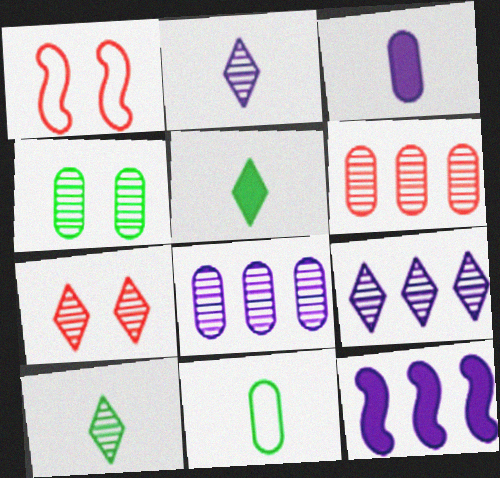[[1, 5, 8], 
[7, 9, 10], 
[7, 11, 12]]